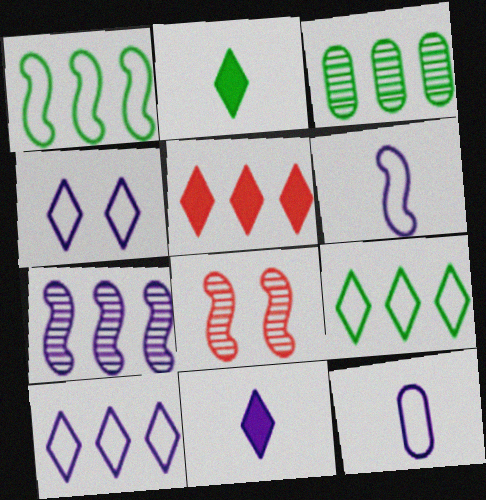[]